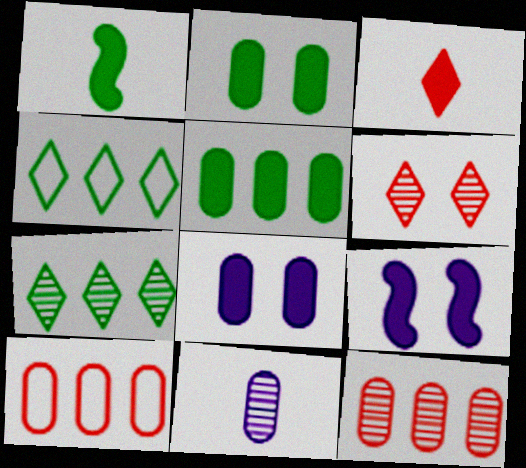[[2, 10, 11], 
[3, 5, 9]]